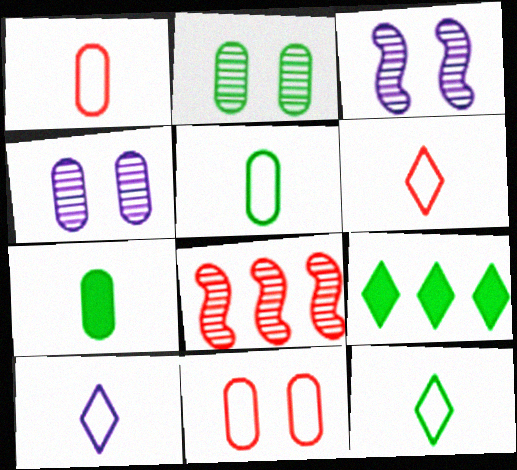[[1, 3, 9], 
[6, 10, 12]]